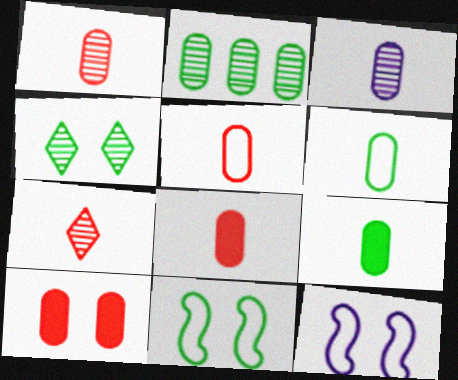[[1, 5, 8], 
[3, 5, 9], 
[3, 6, 8], 
[4, 10, 12]]